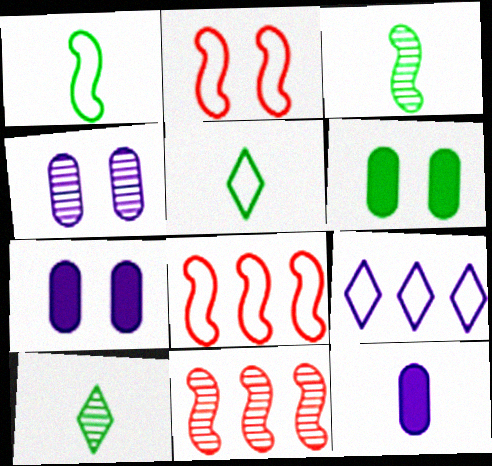[[4, 10, 11], 
[5, 7, 11], 
[7, 8, 10]]